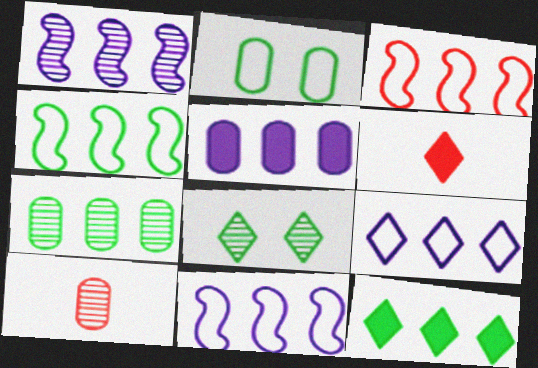[[1, 2, 6], 
[1, 5, 9], 
[1, 8, 10], 
[2, 5, 10], 
[3, 4, 11], 
[4, 7, 12], 
[6, 8, 9]]